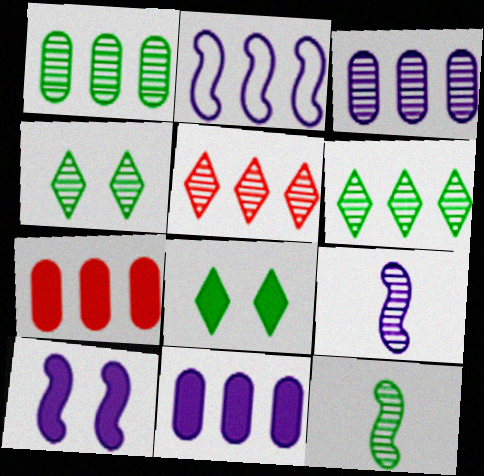[[1, 4, 12], 
[2, 6, 7], 
[2, 9, 10]]